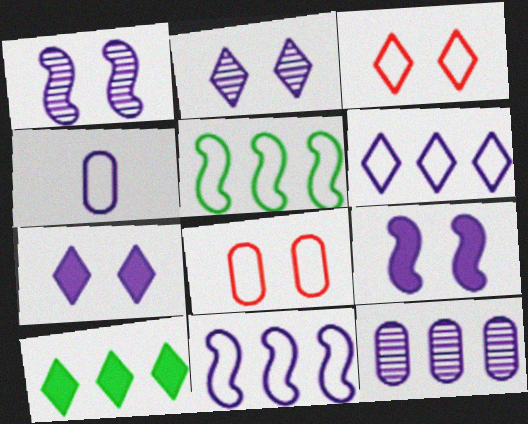[[3, 4, 5]]